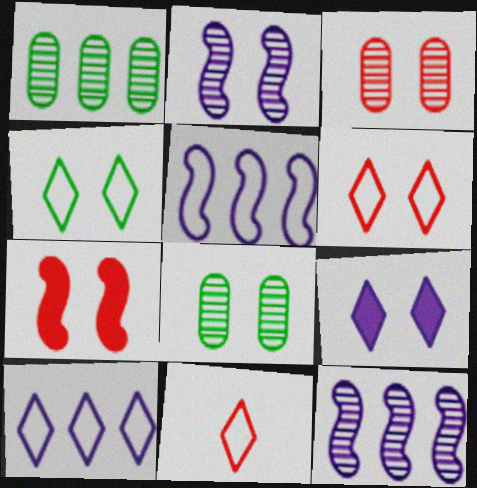[[3, 6, 7], 
[4, 10, 11]]